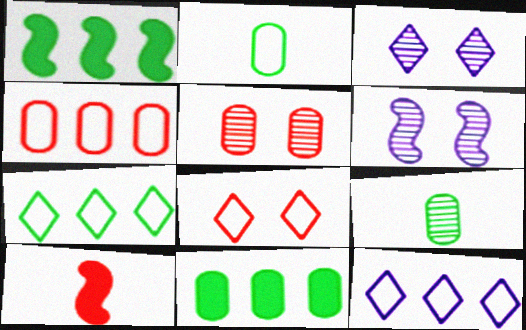[]